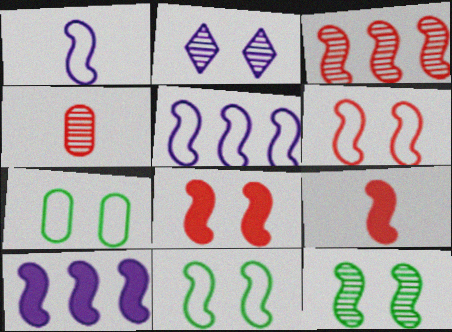[[2, 7, 8], 
[3, 6, 9], 
[5, 9, 12]]